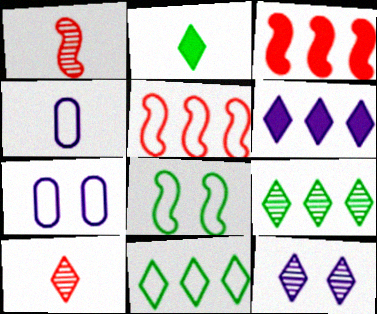[[1, 2, 4], 
[9, 10, 12]]